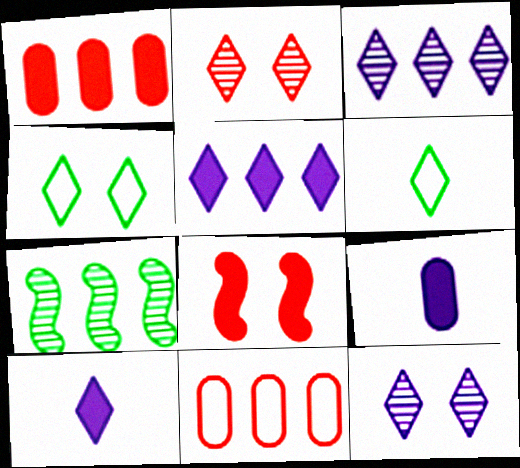[[2, 5, 6], 
[5, 7, 11]]